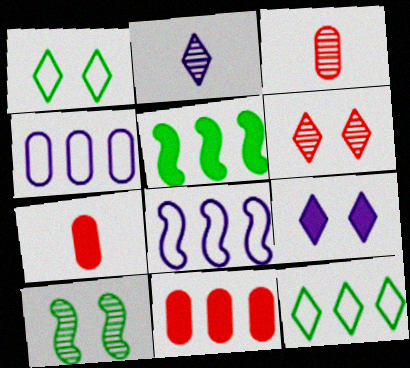[[1, 6, 9], 
[5, 7, 9]]